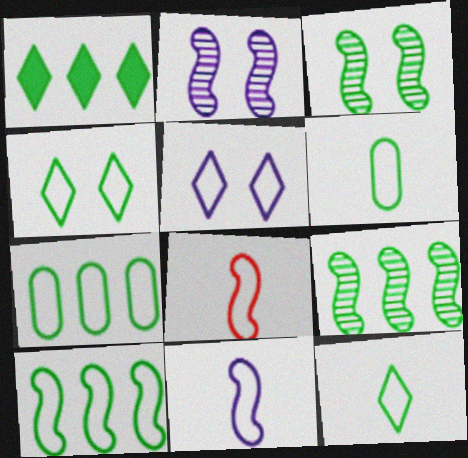[[1, 3, 6], 
[1, 7, 9], 
[4, 6, 10], 
[5, 7, 8]]